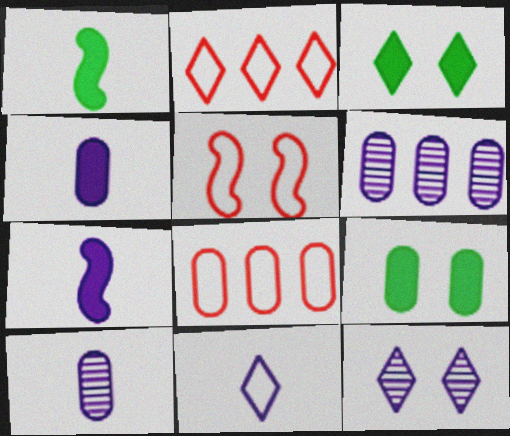[[1, 8, 12], 
[5, 9, 12], 
[7, 10, 11], 
[8, 9, 10]]